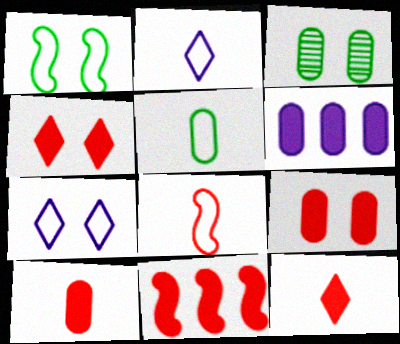[[2, 3, 11], 
[2, 5, 8], 
[4, 10, 11], 
[9, 11, 12]]